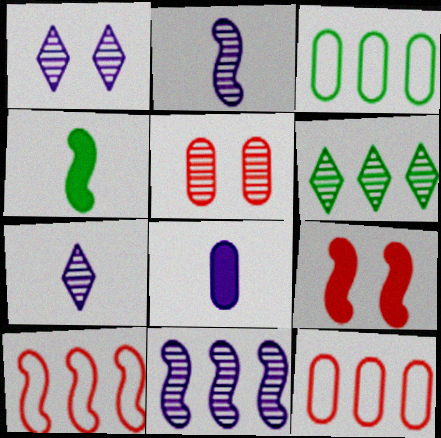[[1, 4, 12], 
[2, 5, 6], 
[3, 5, 8], 
[3, 7, 9]]